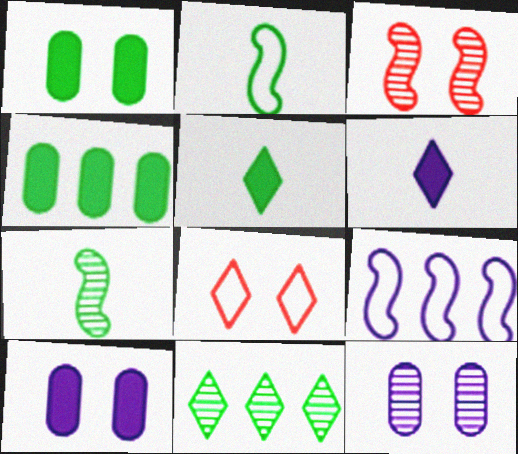[[1, 2, 11], 
[6, 8, 11], 
[6, 9, 12]]